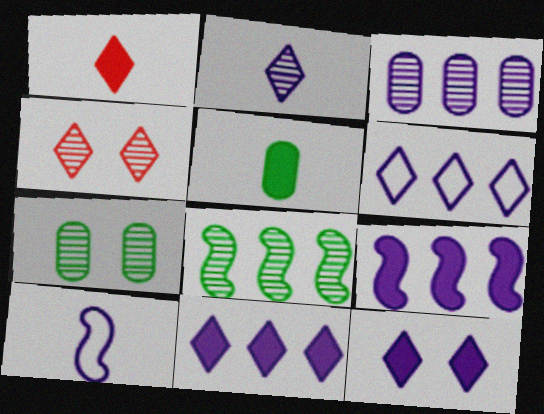[[2, 6, 12], 
[3, 6, 9], 
[3, 10, 12]]